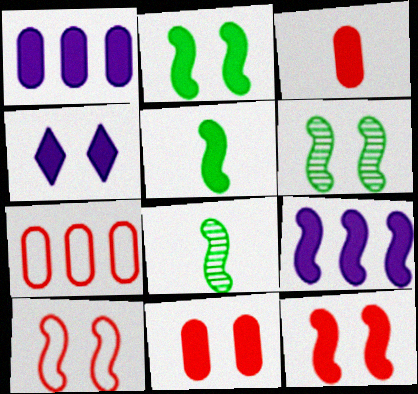[[2, 4, 11], 
[4, 7, 8], 
[5, 9, 12], 
[8, 9, 10]]